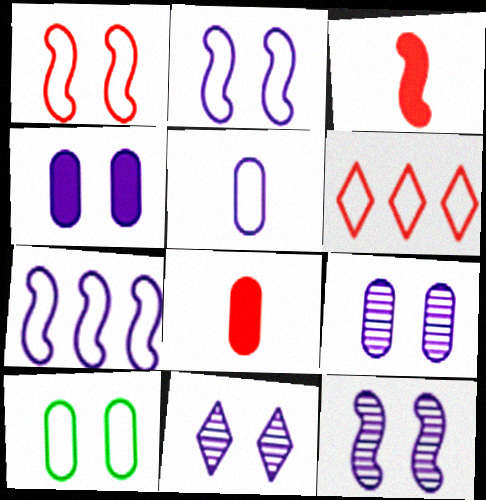[[2, 4, 11], 
[9, 11, 12]]